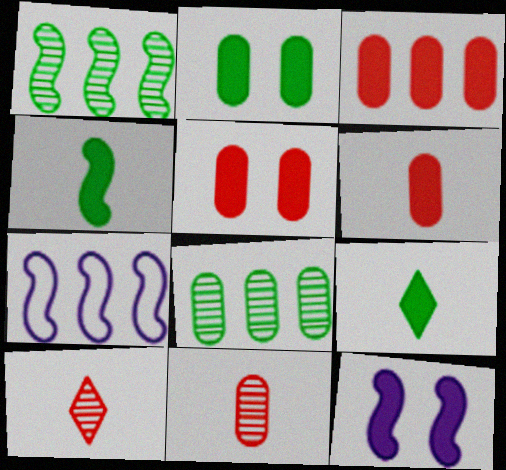[[2, 7, 10], 
[3, 5, 6], 
[3, 9, 12]]